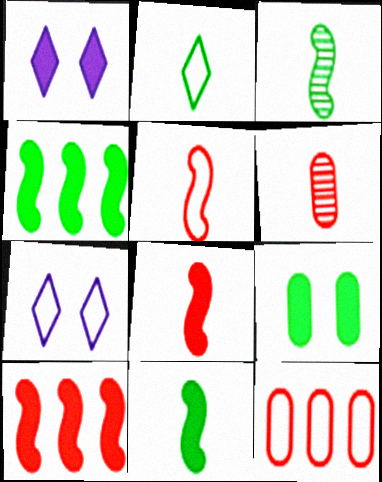[[1, 3, 12], 
[4, 6, 7]]